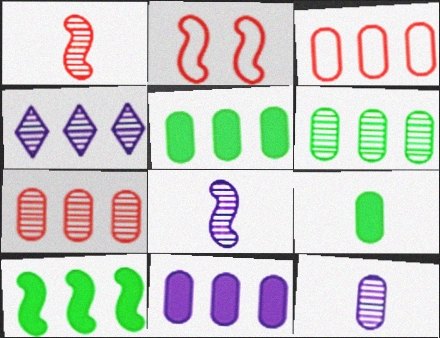[[2, 4, 9], 
[2, 8, 10], 
[3, 4, 10], 
[3, 6, 11]]